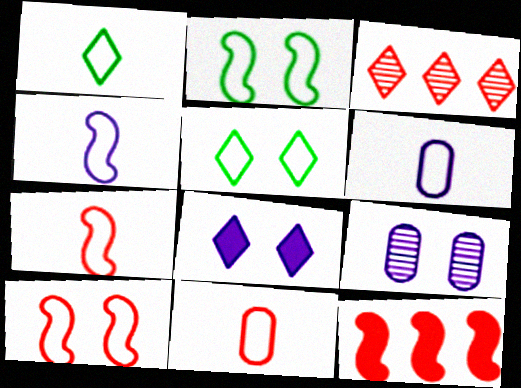[[1, 3, 8], 
[1, 4, 11], 
[1, 6, 7], 
[1, 9, 12]]